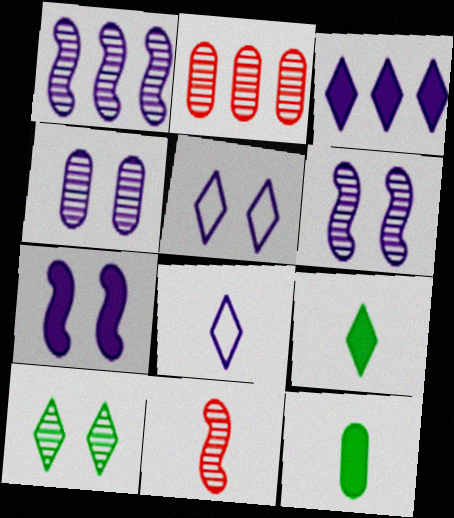[[4, 5, 7], 
[8, 11, 12]]